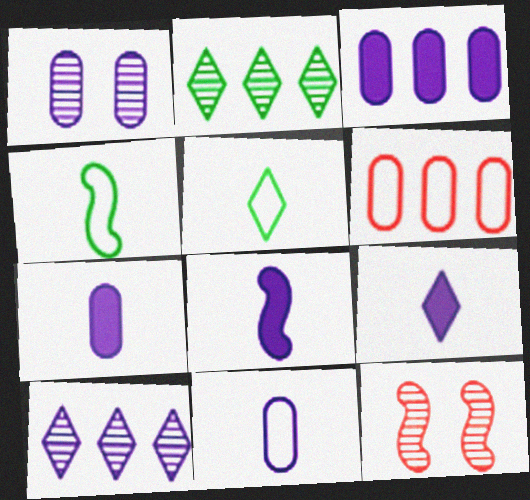[[1, 3, 11], 
[3, 5, 12], 
[7, 8, 9]]